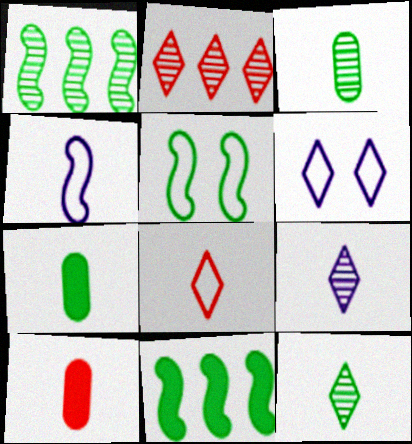[[1, 6, 10], 
[4, 10, 12]]